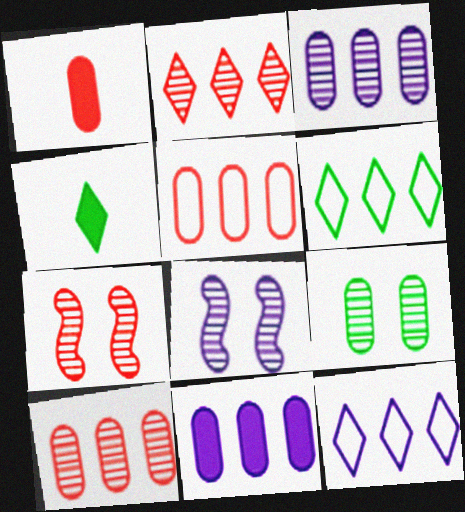[[1, 6, 8], 
[4, 5, 8]]